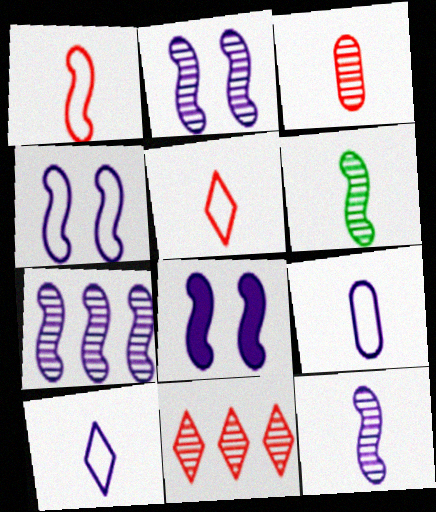[[2, 4, 8], 
[2, 7, 12]]